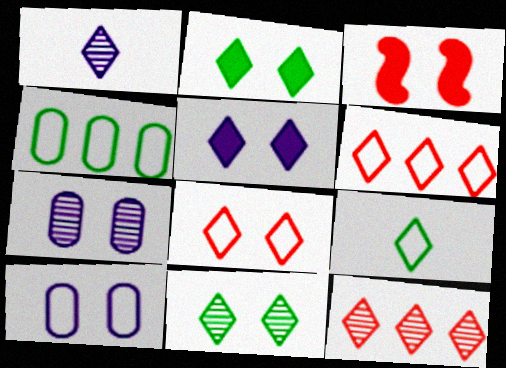[[1, 2, 6], 
[1, 3, 4], 
[1, 11, 12], 
[3, 10, 11], 
[5, 8, 11], 
[5, 9, 12]]